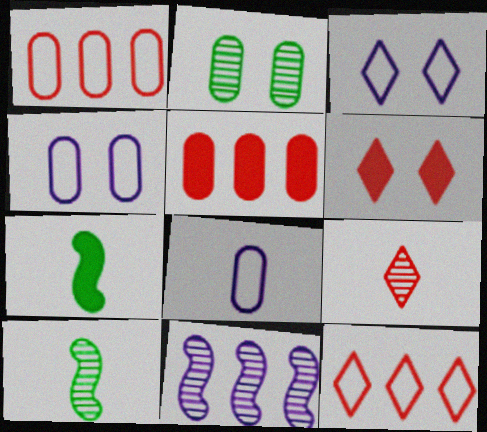[[2, 5, 8], 
[2, 9, 11], 
[3, 5, 10], 
[6, 9, 12], 
[7, 8, 9]]